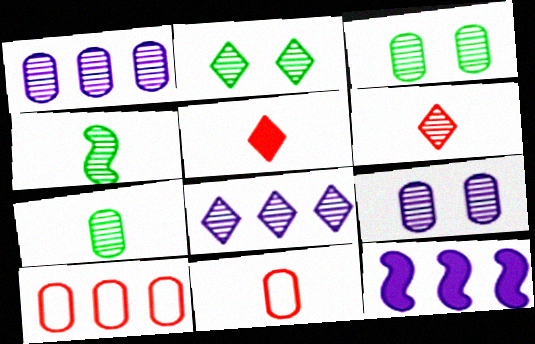[[2, 6, 8], 
[2, 11, 12]]